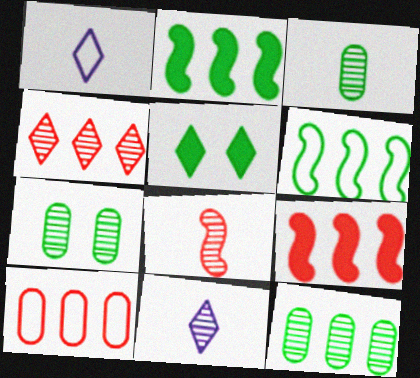[[1, 4, 5], 
[1, 7, 9], 
[3, 5, 6], 
[3, 7, 12], 
[3, 8, 11], 
[4, 9, 10]]